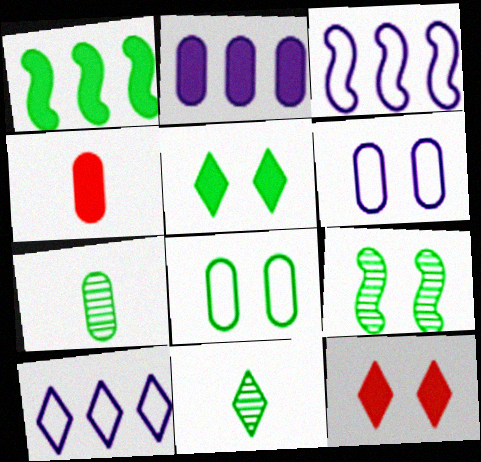[[1, 8, 11], 
[3, 7, 12], 
[4, 9, 10], 
[5, 8, 9], 
[6, 9, 12], 
[10, 11, 12]]